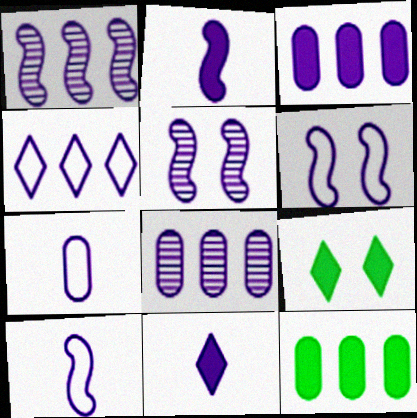[[1, 2, 6], 
[1, 3, 4], 
[4, 6, 7], 
[6, 8, 11]]